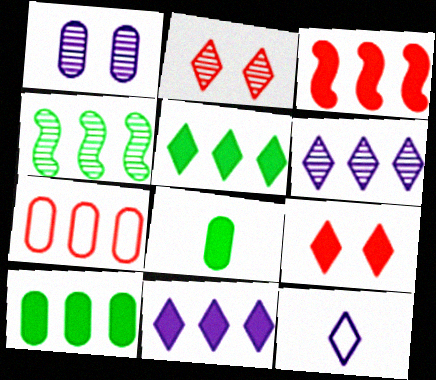[[1, 7, 8], 
[2, 5, 12], 
[3, 10, 11], 
[4, 7, 11]]